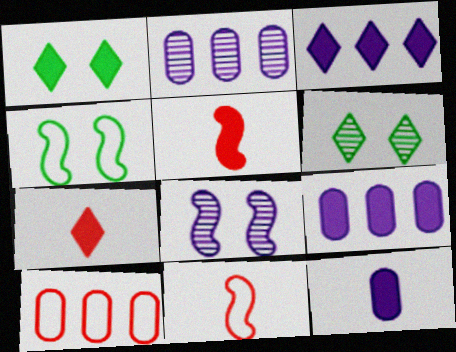[[1, 2, 11], 
[1, 3, 7], 
[1, 5, 9], 
[2, 4, 7], 
[6, 9, 11]]